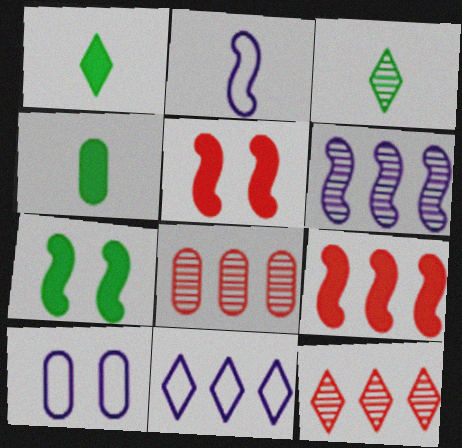[[2, 10, 11], 
[3, 9, 10], 
[4, 8, 10]]